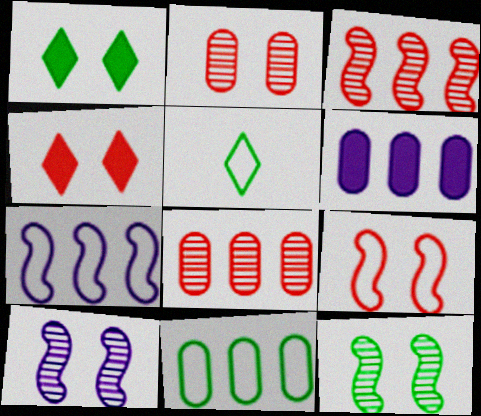[[2, 4, 9], 
[6, 8, 11]]